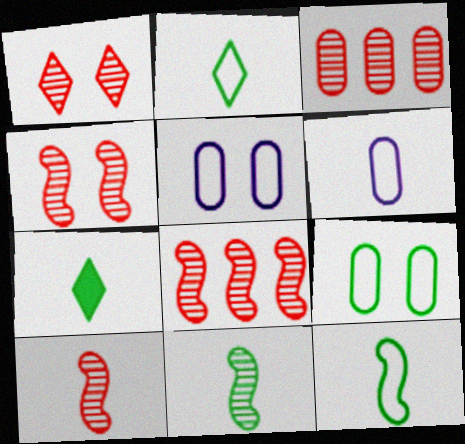[[1, 3, 10], 
[4, 8, 10], 
[5, 7, 8], 
[6, 7, 10]]